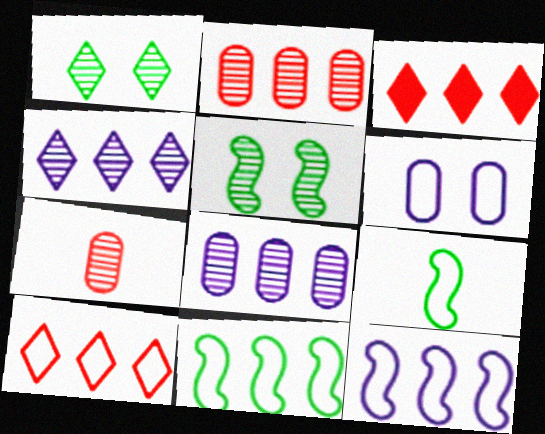[[3, 8, 11], 
[4, 5, 7], 
[6, 9, 10]]